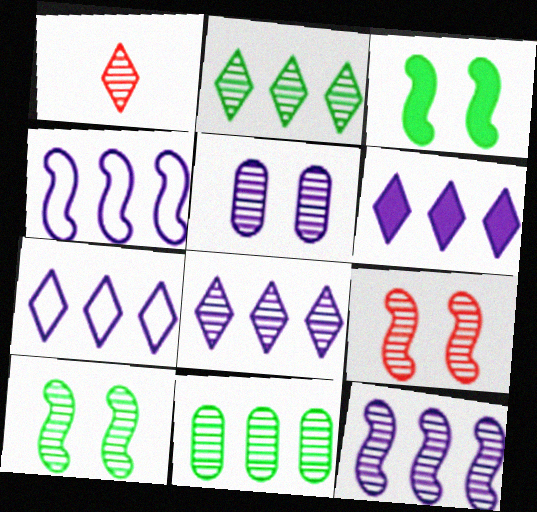[[6, 7, 8]]